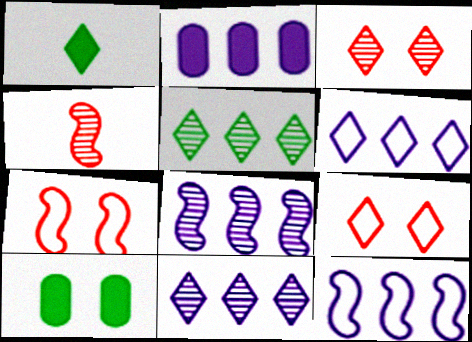[[1, 3, 6], 
[1, 9, 11], 
[2, 6, 8], 
[2, 11, 12], 
[4, 6, 10]]